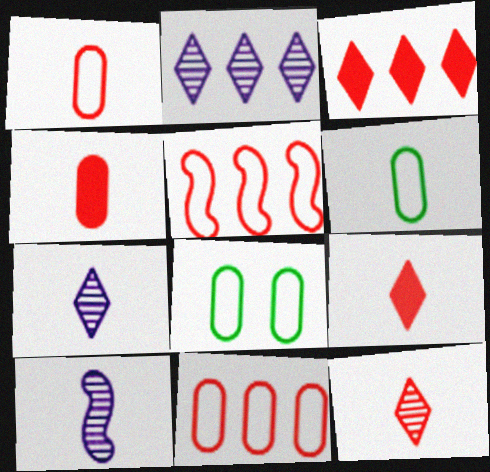[[3, 8, 10], 
[6, 9, 10]]